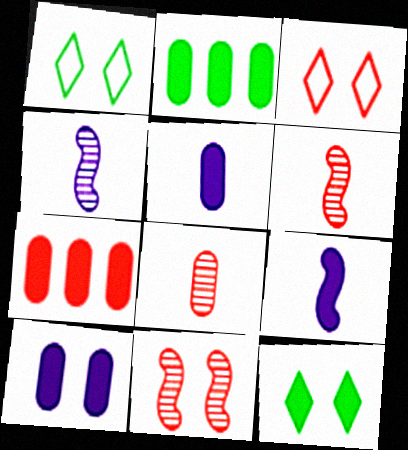[[1, 4, 7], 
[1, 10, 11], 
[2, 3, 4], 
[3, 6, 7], 
[7, 9, 12]]